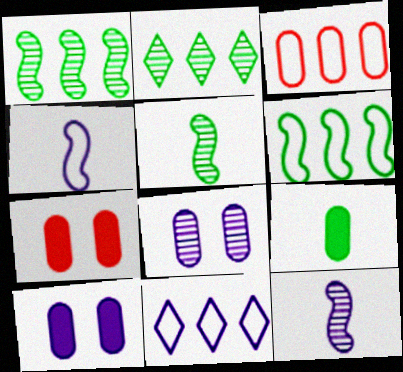[[2, 4, 7], 
[3, 6, 11], 
[3, 8, 9], 
[5, 7, 11], 
[10, 11, 12]]